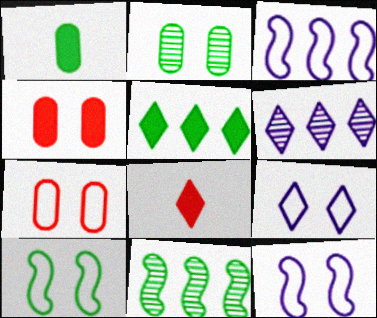[[2, 3, 8], 
[7, 9, 10]]